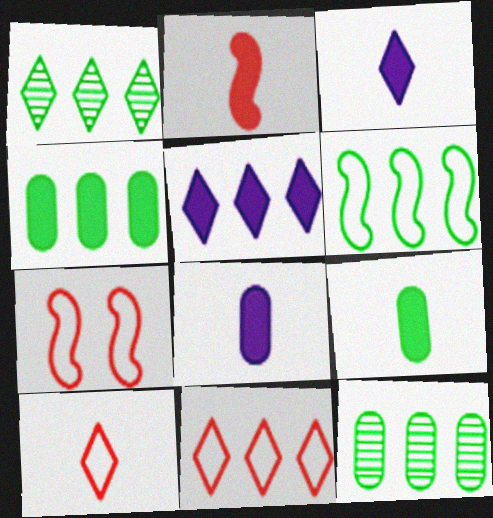[[1, 4, 6], 
[1, 5, 11], 
[1, 7, 8], 
[2, 3, 9], 
[3, 7, 12]]